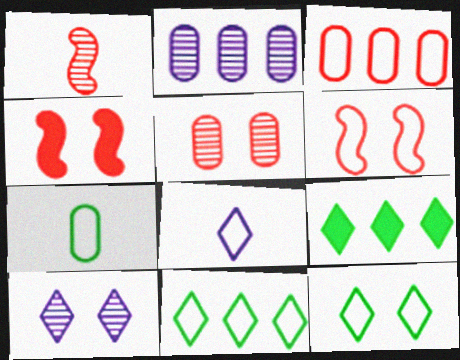[]